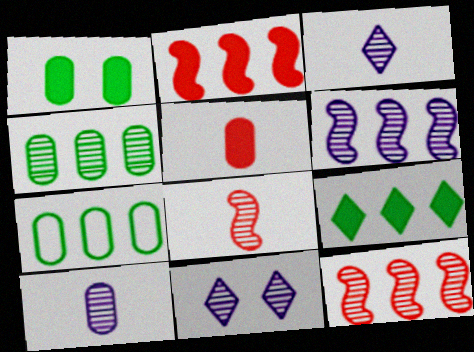[[4, 8, 11], 
[6, 10, 11]]